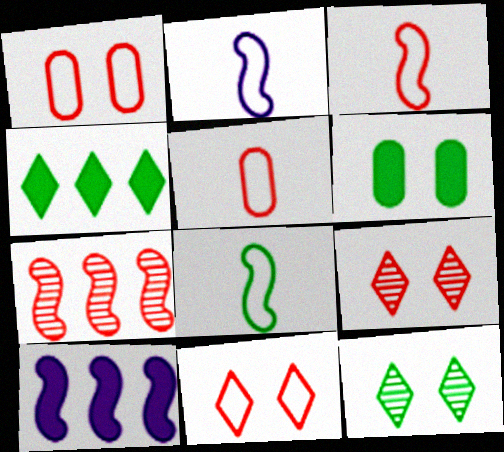[[2, 3, 8], 
[5, 10, 12]]